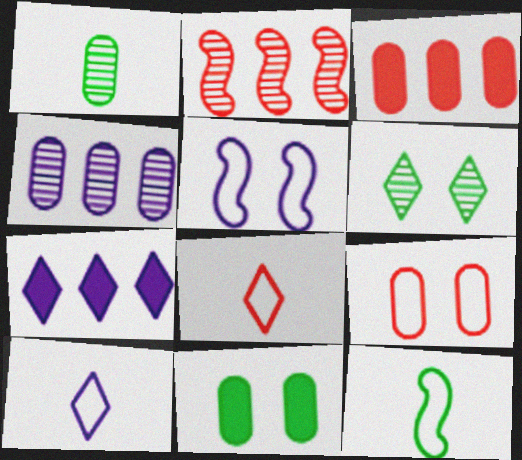[[2, 10, 11], 
[6, 7, 8]]